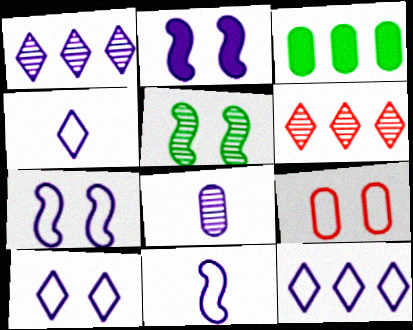[[2, 8, 12], 
[3, 8, 9], 
[4, 10, 12], 
[5, 6, 8]]